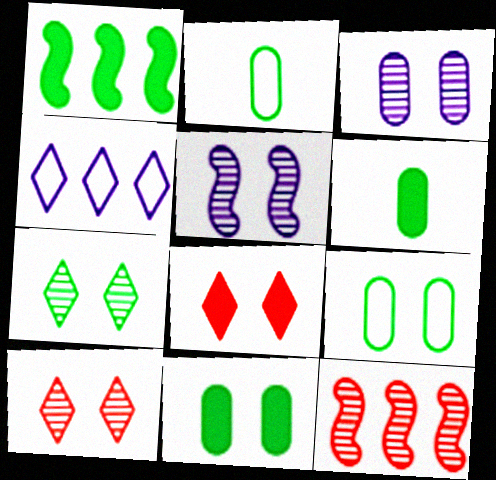[[1, 2, 7], 
[5, 8, 9]]